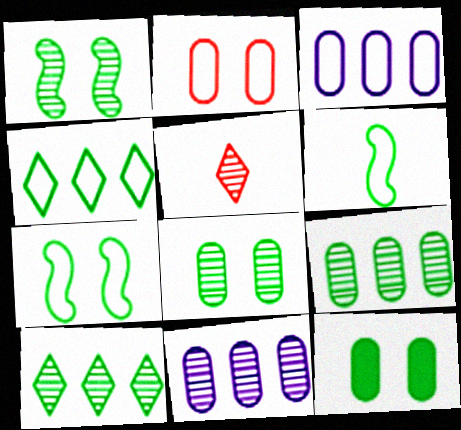[[1, 5, 11], 
[6, 10, 12]]